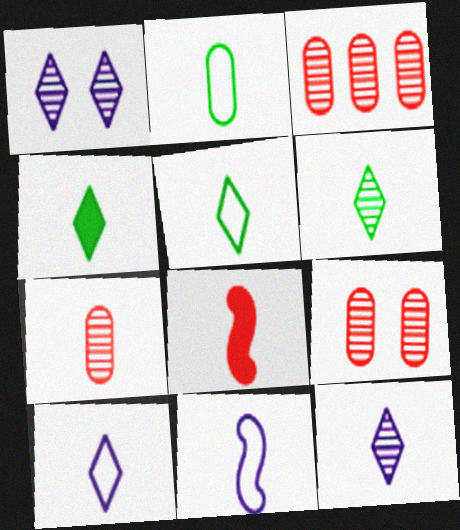[[2, 8, 12], 
[3, 7, 9], 
[4, 5, 6], 
[4, 7, 11]]